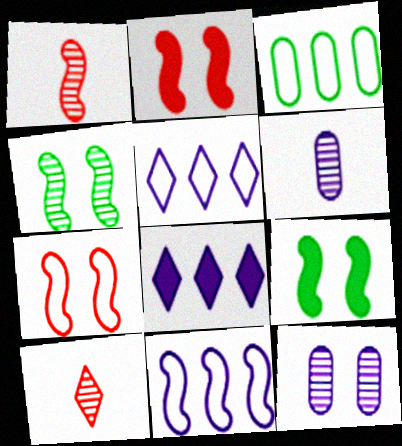[[1, 9, 11]]